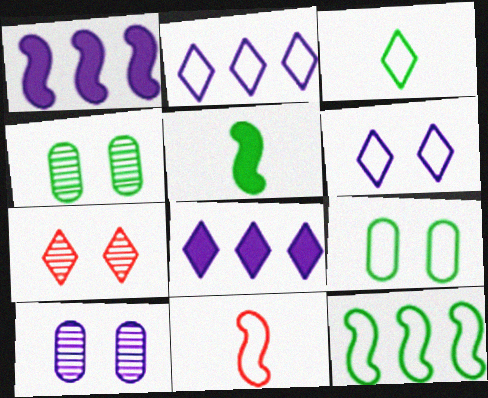[[2, 9, 11], 
[3, 7, 8], 
[3, 9, 12], 
[4, 8, 11]]